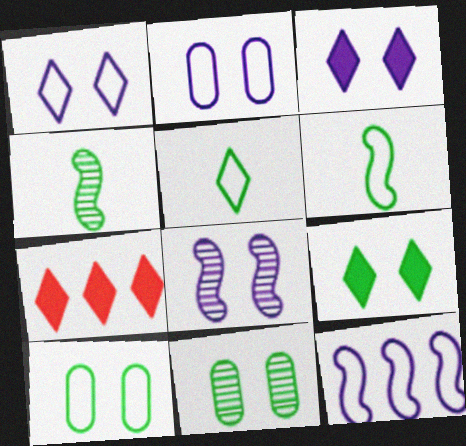[[2, 3, 8], 
[2, 4, 7]]